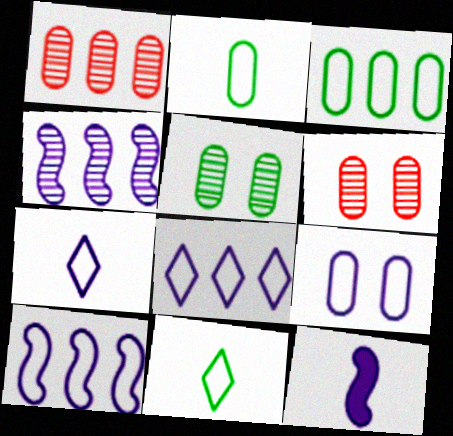[[7, 9, 10]]